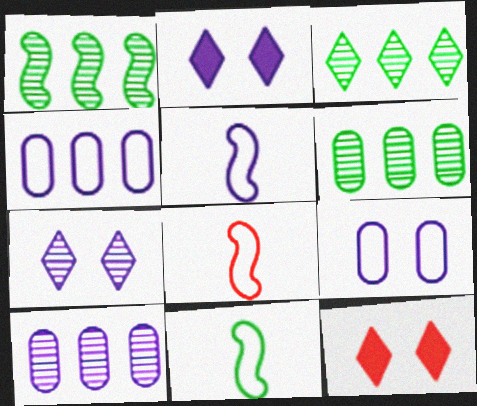[[1, 3, 6], 
[2, 5, 10], 
[2, 6, 8], 
[5, 6, 12], 
[5, 8, 11], 
[10, 11, 12]]